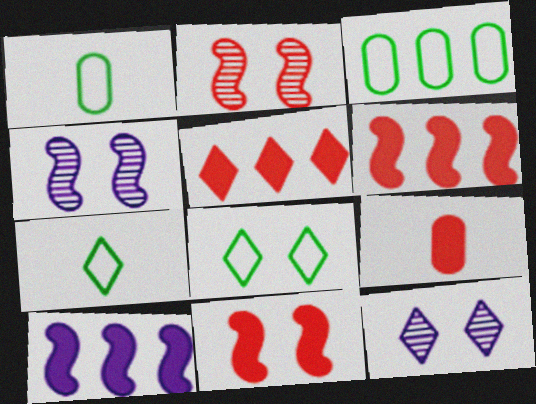[[1, 4, 5], 
[1, 6, 12], 
[5, 7, 12], 
[5, 9, 11]]